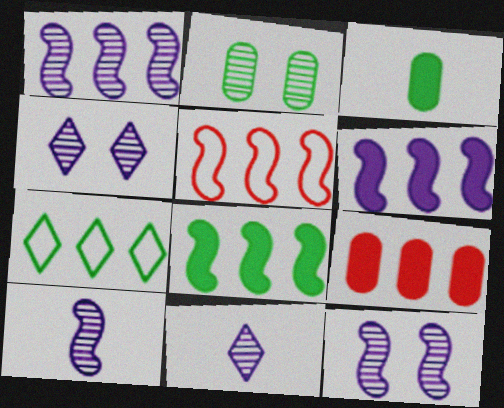[[1, 5, 8], 
[1, 7, 9], 
[1, 10, 12], 
[3, 4, 5]]